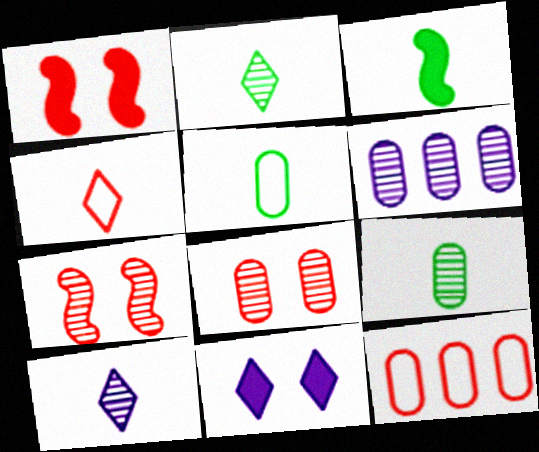[[2, 3, 5], 
[2, 6, 7], 
[6, 8, 9]]